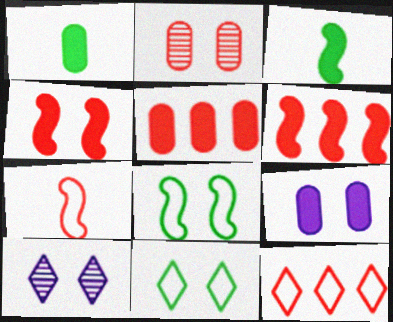[[1, 5, 9]]